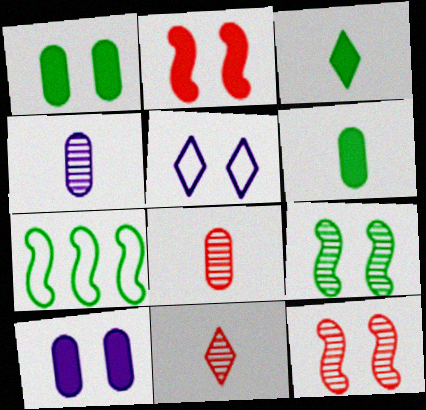[[1, 5, 12], 
[7, 10, 11]]